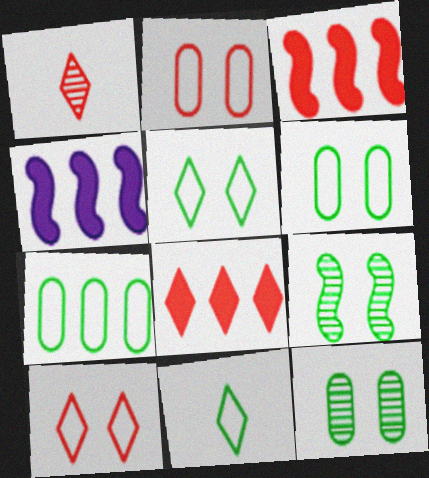[[1, 2, 3], 
[1, 4, 6], 
[1, 8, 10]]